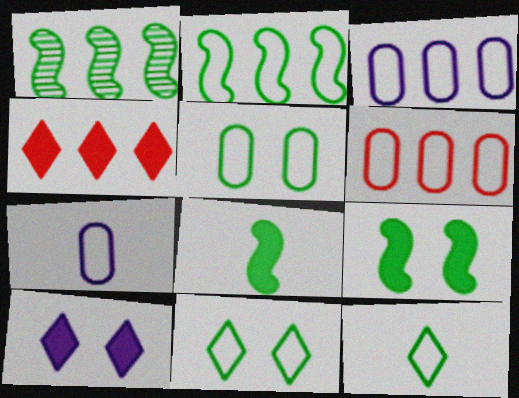[[1, 3, 4], 
[2, 5, 12], 
[5, 6, 7]]